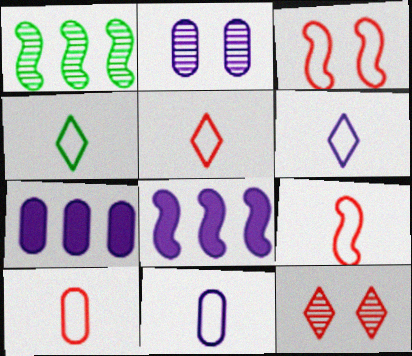[[2, 6, 8], 
[2, 7, 11], 
[4, 5, 6], 
[4, 9, 11], 
[5, 9, 10]]